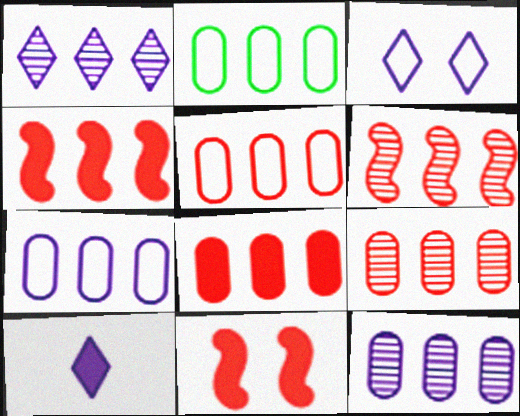[[1, 2, 4], 
[1, 3, 10], 
[2, 5, 7], 
[2, 8, 12], 
[5, 8, 9]]